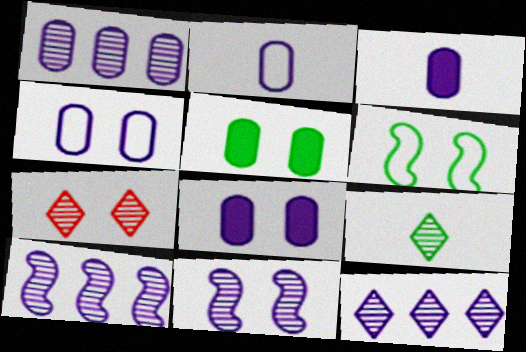[[1, 2, 8], 
[1, 3, 4], 
[1, 10, 12], 
[6, 7, 8], 
[7, 9, 12]]